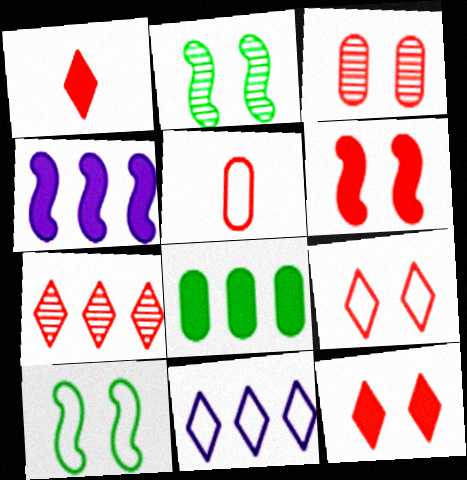[[1, 7, 9], 
[3, 6, 9], 
[5, 6, 7], 
[5, 10, 11]]